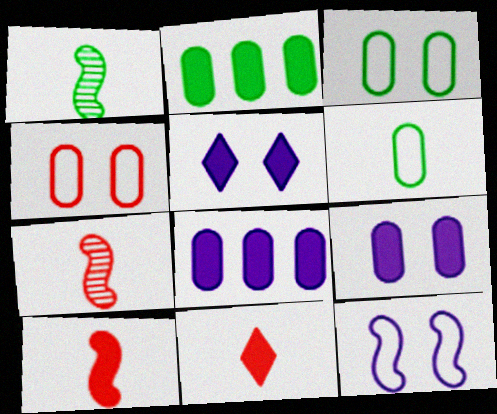[[2, 5, 10]]